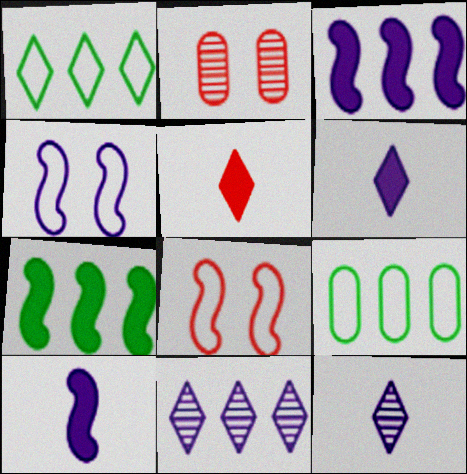[[1, 2, 10]]